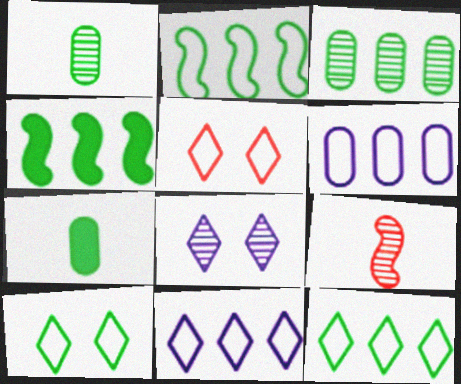[[1, 4, 10], 
[3, 4, 12], 
[3, 8, 9]]